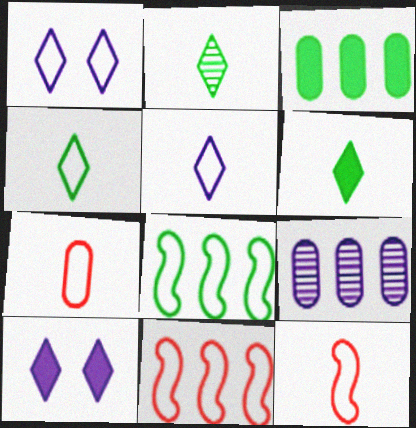[[1, 7, 8], 
[2, 4, 6]]